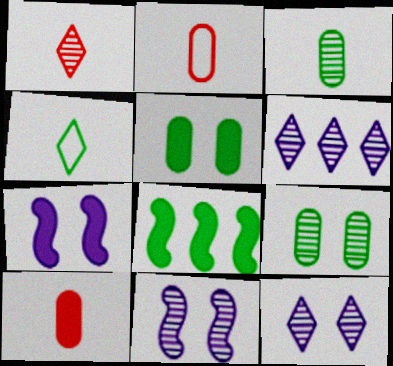[[2, 8, 12], 
[4, 8, 9]]